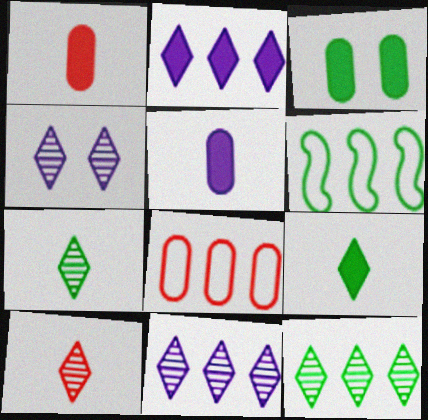[[1, 4, 6], 
[3, 6, 7], 
[4, 10, 12]]